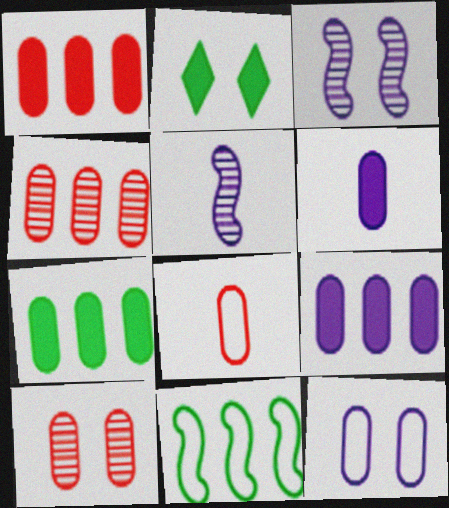[[1, 7, 9], 
[1, 8, 10]]